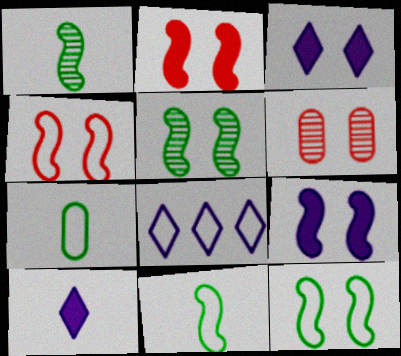[[3, 6, 12], 
[4, 5, 9], 
[4, 7, 8]]